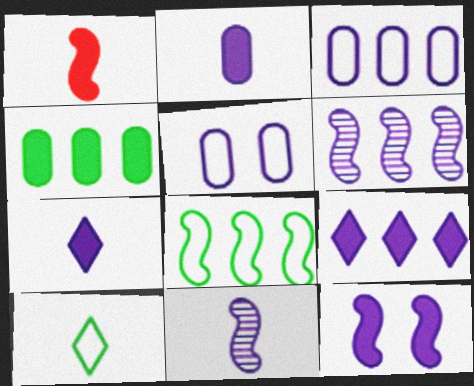[[2, 9, 12], 
[3, 6, 9], 
[5, 6, 7], 
[5, 9, 11]]